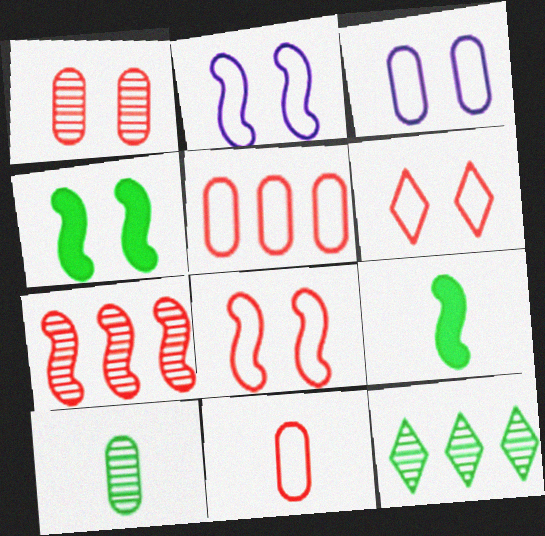[[2, 7, 9]]